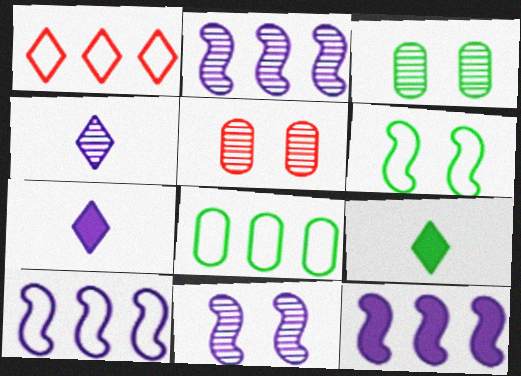[[1, 8, 10], 
[2, 10, 12], 
[5, 9, 10]]